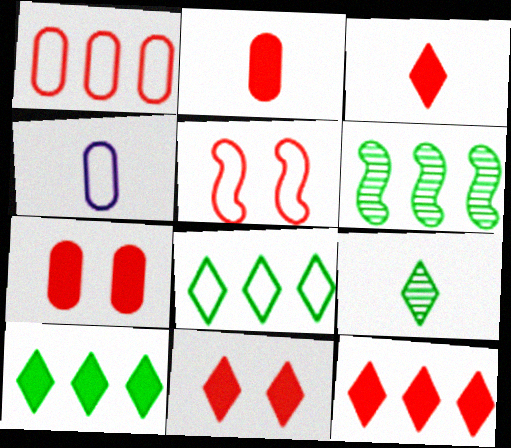[[3, 11, 12], 
[4, 5, 8], 
[4, 6, 11]]